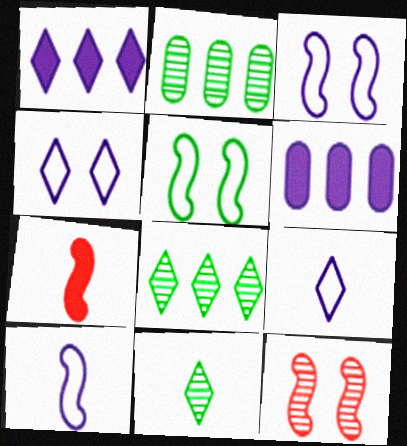[[2, 4, 7]]